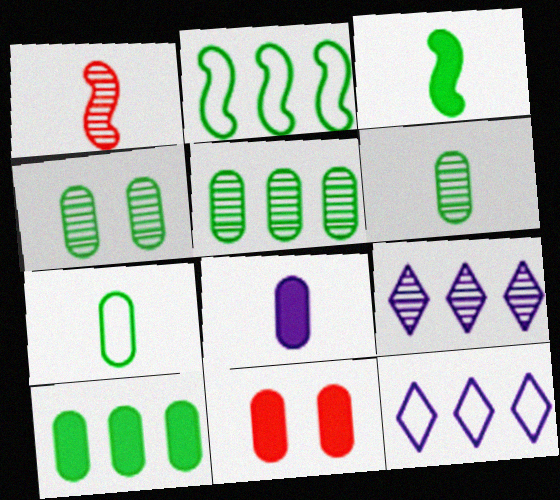[[1, 4, 9], 
[4, 5, 6], 
[4, 7, 10], 
[8, 10, 11]]